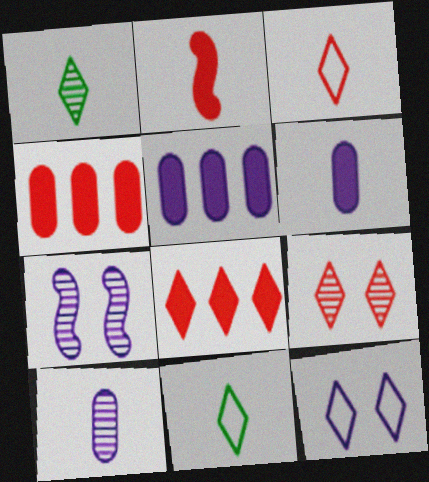[[1, 8, 12], 
[2, 10, 11], 
[3, 8, 9], 
[4, 7, 11]]